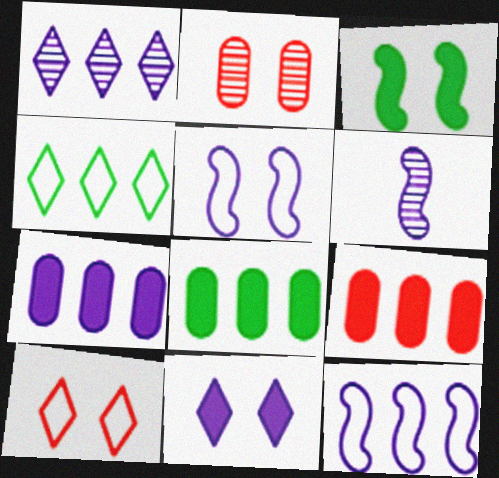[[1, 7, 12], 
[6, 8, 10], 
[7, 8, 9]]